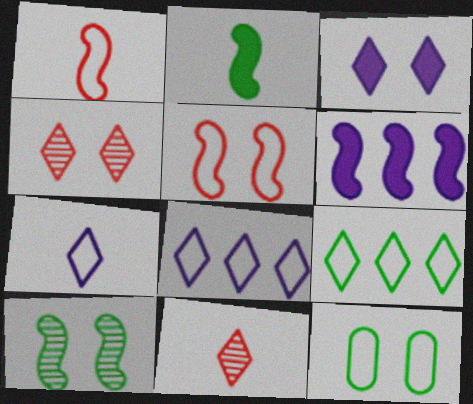[[1, 6, 10], 
[1, 8, 12], 
[3, 9, 11], 
[6, 11, 12]]